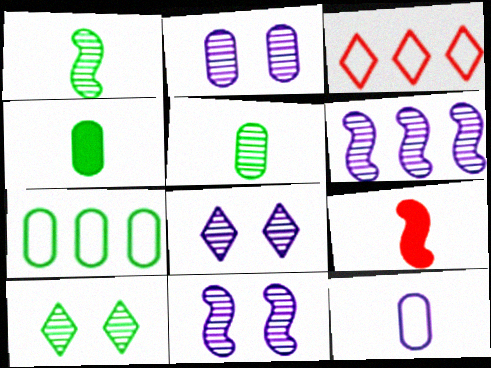[[2, 8, 11], 
[3, 4, 11], 
[7, 8, 9]]